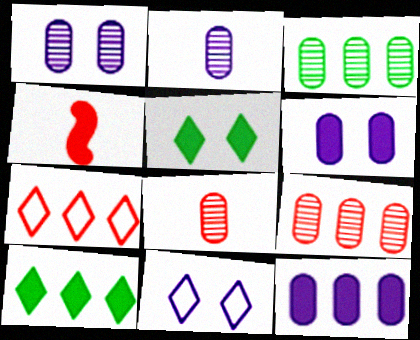[[1, 3, 8], 
[3, 4, 11], 
[4, 5, 12], 
[4, 6, 10]]